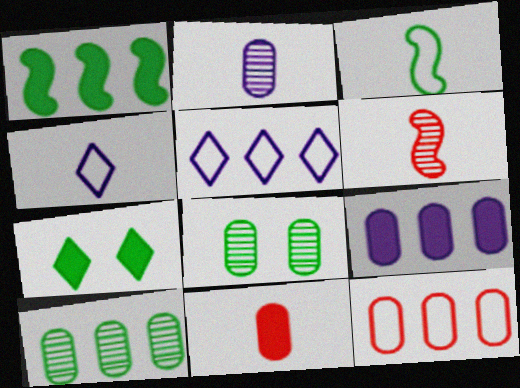[[3, 7, 10], 
[9, 10, 12]]